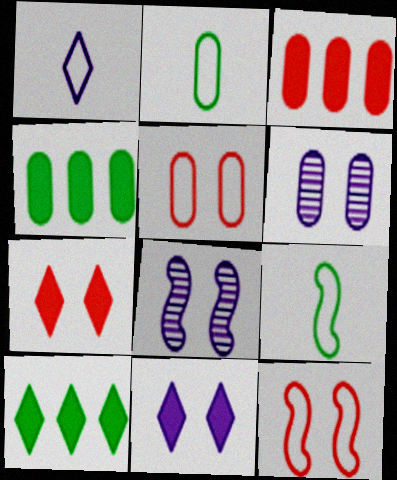[[2, 3, 6]]